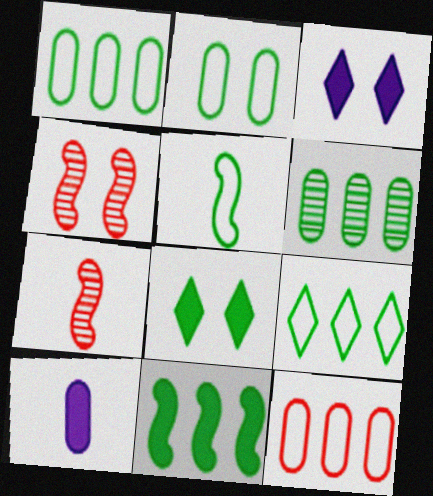[[1, 3, 7], 
[2, 3, 4], 
[2, 5, 9], 
[4, 9, 10], 
[5, 6, 8], 
[6, 9, 11]]